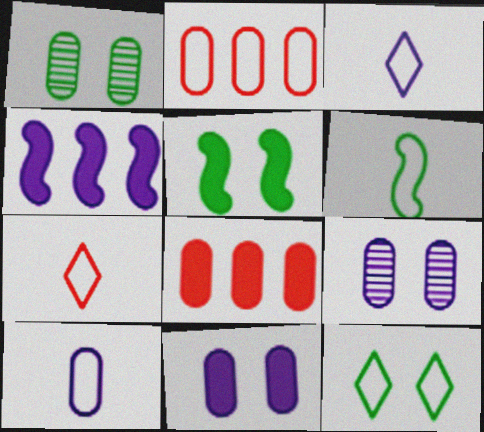[[1, 4, 7], 
[1, 5, 12], 
[1, 8, 10], 
[3, 4, 9], 
[6, 7, 10]]